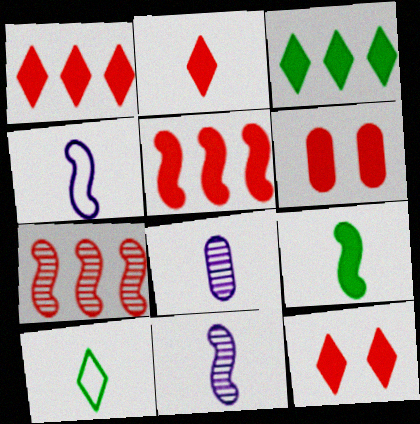[[1, 2, 12], 
[2, 5, 6]]